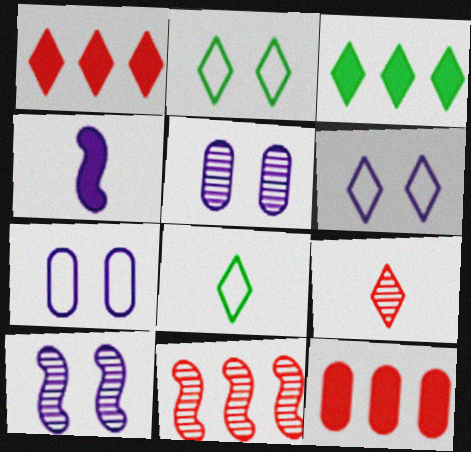[[3, 6, 9], 
[8, 10, 12]]